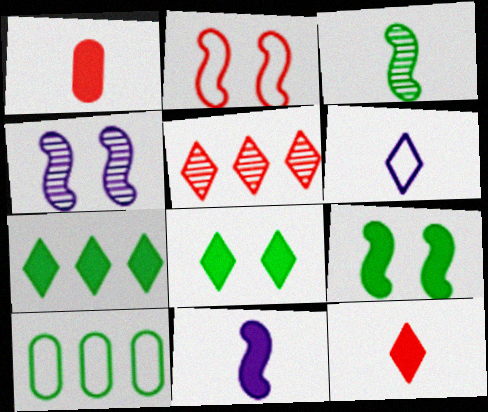[[1, 2, 5], 
[1, 3, 6], 
[2, 4, 9], 
[2, 6, 10], 
[3, 8, 10], 
[4, 10, 12], 
[5, 6, 8]]